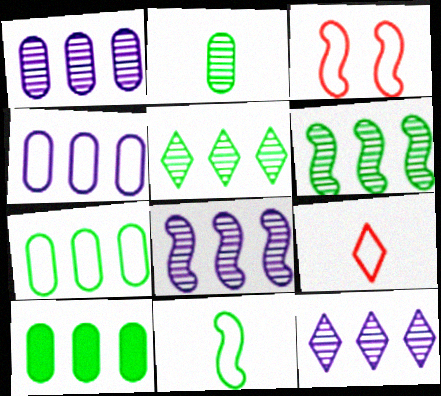[[1, 8, 12]]